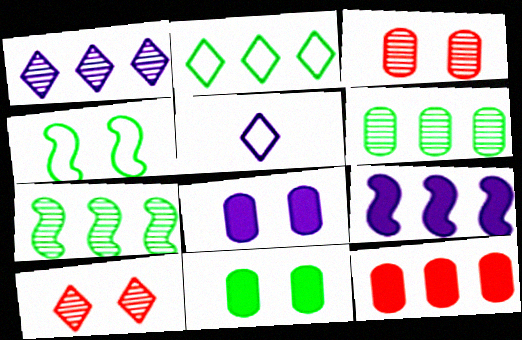[[4, 8, 10]]